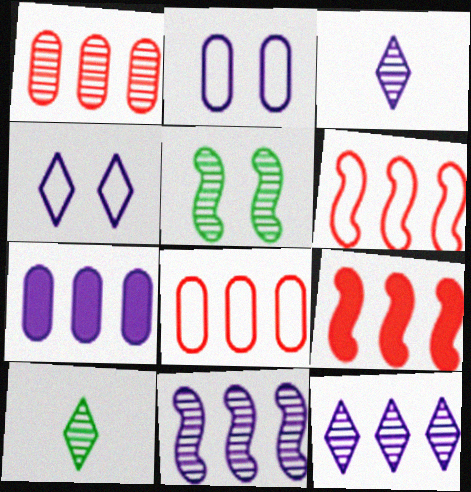[[1, 3, 5], 
[2, 9, 10]]